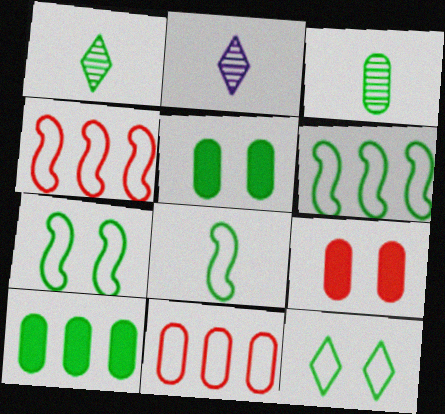[[1, 5, 6], 
[1, 7, 10], 
[2, 4, 5], 
[2, 6, 9], 
[6, 7, 8]]